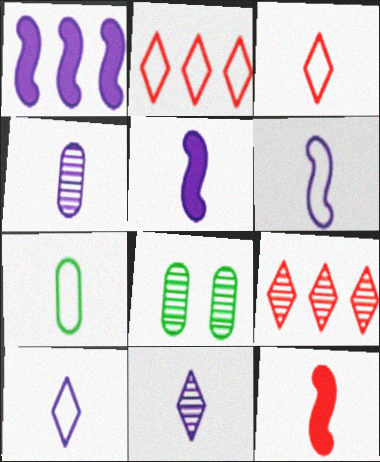[[1, 3, 8], 
[2, 5, 8], 
[3, 6, 7], 
[4, 5, 10], 
[7, 11, 12]]